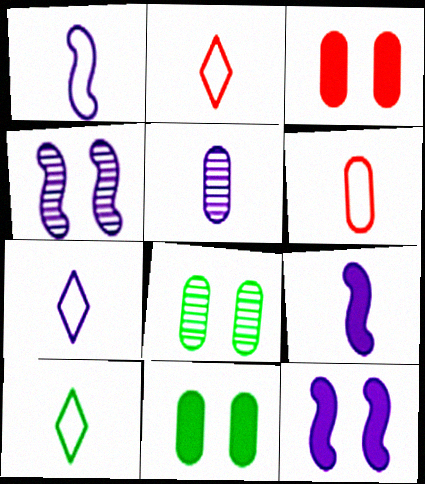[[1, 6, 10], 
[2, 7, 10], 
[5, 7, 9]]